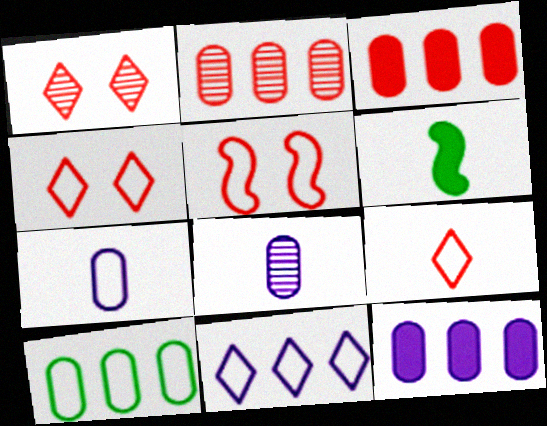[[2, 10, 12], 
[6, 8, 9]]